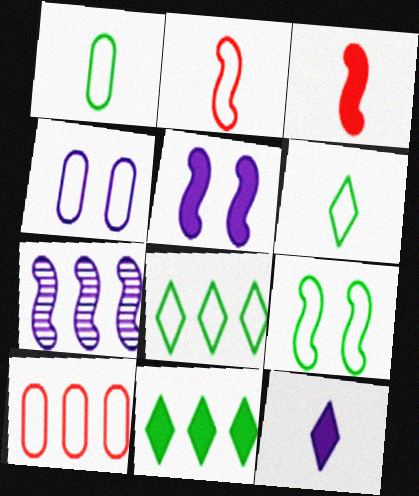[[1, 4, 10], 
[1, 8, 9], 
[2, 4, 8], 
[3, 7, 9], 
[4, 7, 12], 
[7, 10, 11]]